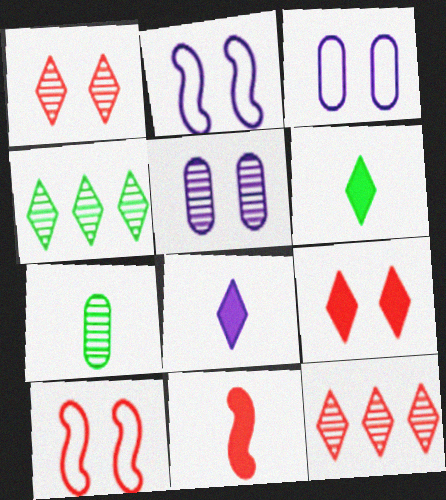[[3, 4, 11]]